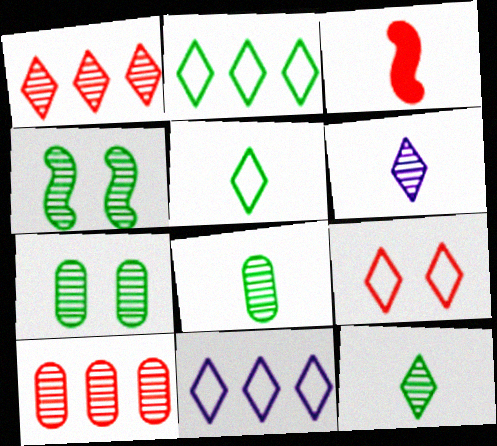[[3, 7, 11], 
[3, 9, 10], 
[4, 6, 10], 
[5, 9, 11]]